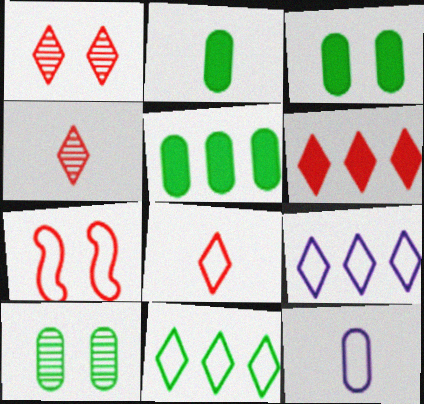[[1, 6, 8], 
[2, 3, 5], 
[7, 11, 12]]